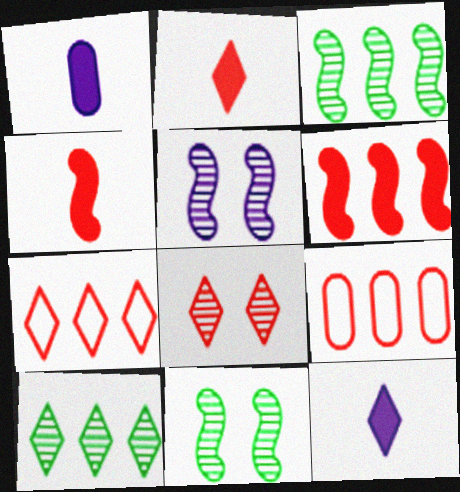[[1, 7, 11], 
[2, 7, 8], 
[4, 8, 9], 
[9, 11, 12]]